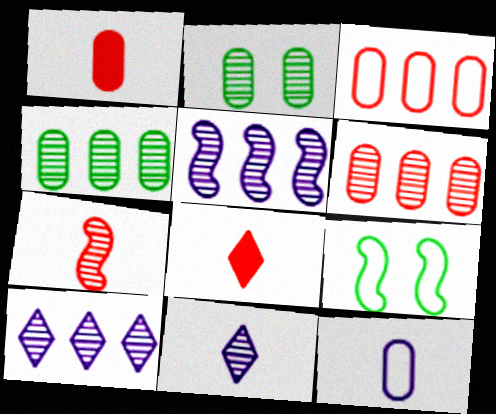[[1, 9, 10], 
[2, 7, 10]]